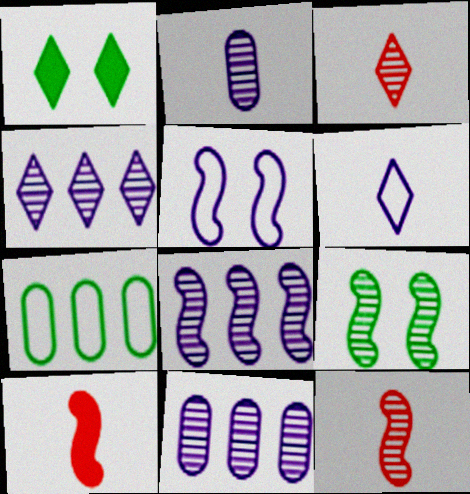[[3, 9, 11], 
[4, 8, 11], 
[8, 9, 12]]